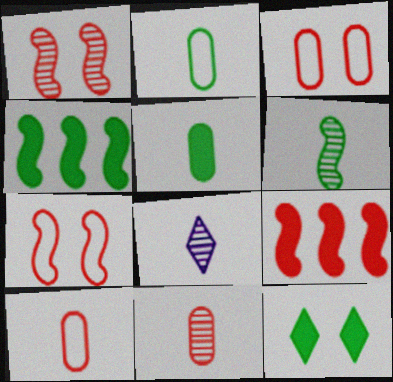[[3, 4, 8], 
[4, 5, 12], 
[6, 8, 11]]